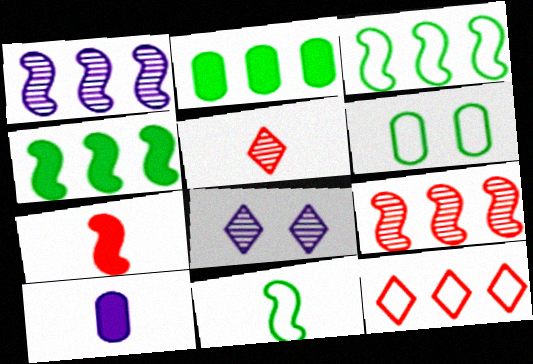[[1, 2, 12], 
[5, 10, 11]]